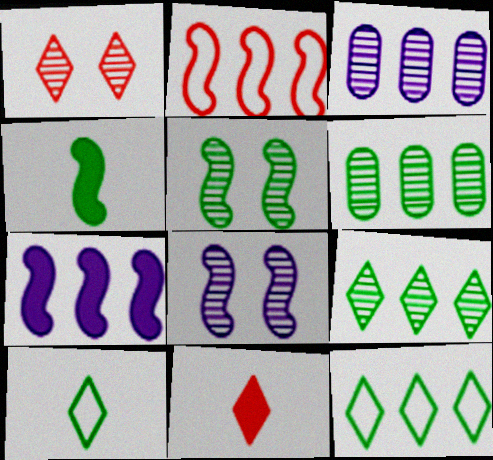[[2, 4, 8]]